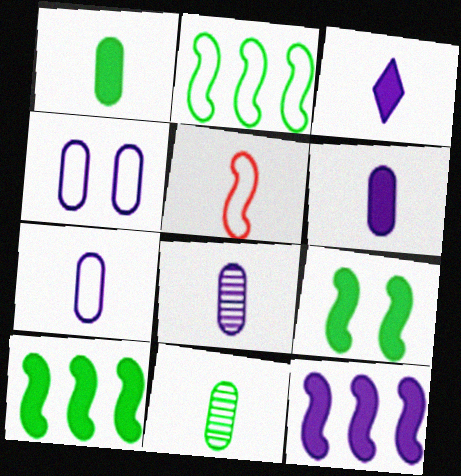[[3, 5, 11], 
[6, 7, 8]]